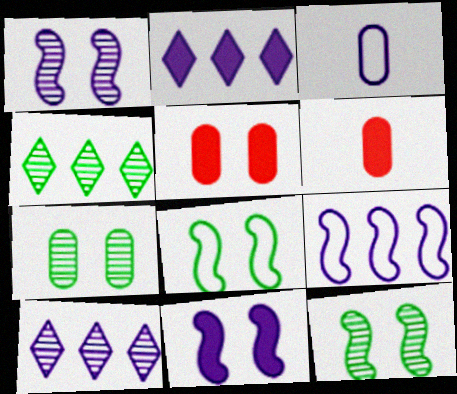[[1, 2, 3], 
[3, 10, 11], 
[6, 8, 10]]